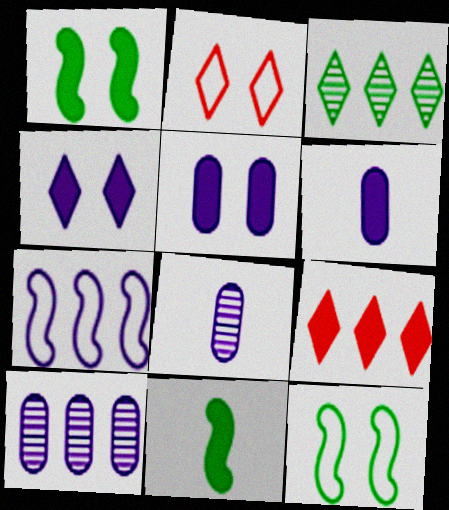[[1, 6, 9], 
[2, 10, 11], 
[4, 7, 8], 
[5, 9, 11], 
[8, 9, 12]]